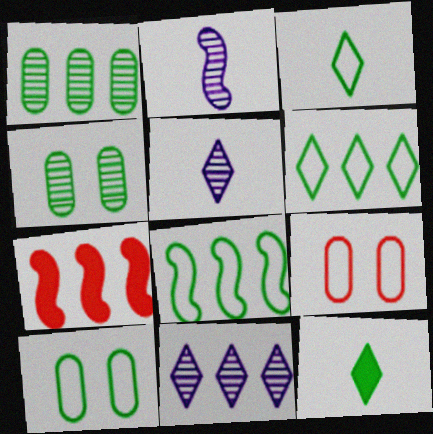[[3, 8, 10], 
[4, 8, 12], 
[5, 7, 10]]